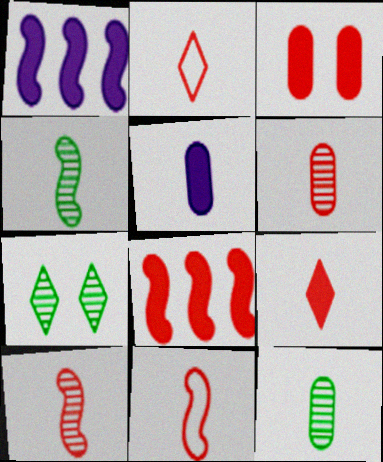[[2, 4, 5], 
[3, 8, 9], 
[6, 9, 11]]